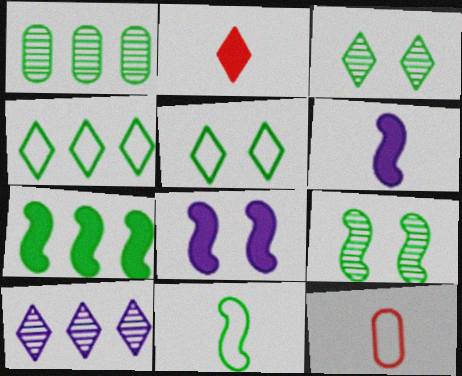[[1, 4, 7], 
[2, 5, 10], 
[7, 9, 11]]